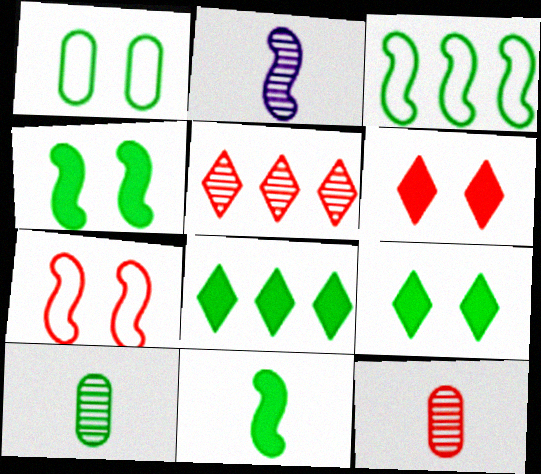[[3, 9, 10]]